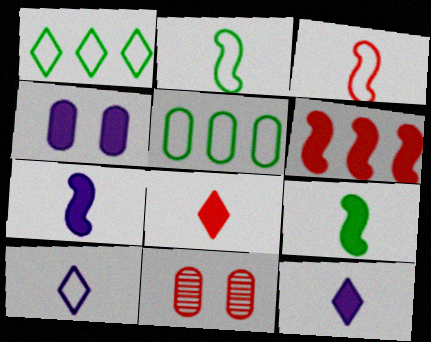[[1, 7, 11]]